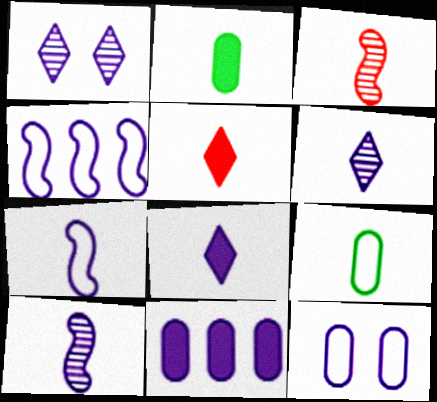[[1, 7, 11], 
[3, 8, 9], 
[5, 9, 10]]